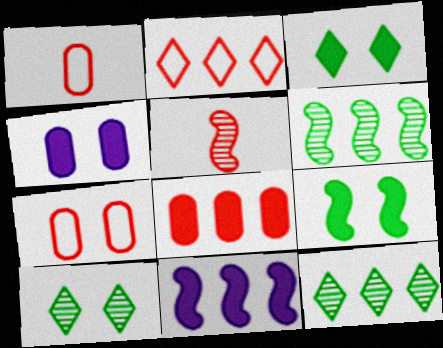[[1, 10, 11]]